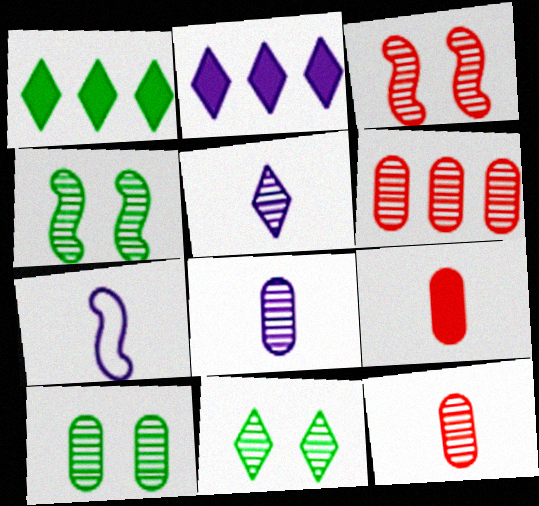[[4, 5, 6], 
[4, 10, 11], 
[6, 8, 10]]